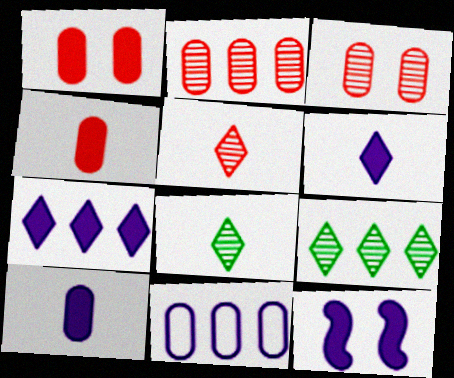[[7, 10, 12]]